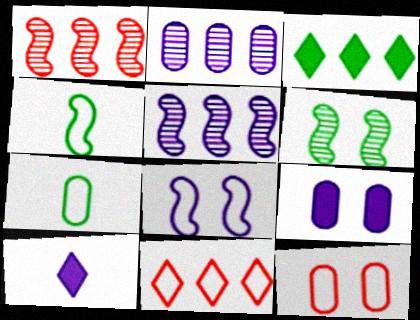[[2, 8, 10], 
[3, 6, 7], 
[7, 8, 11]]